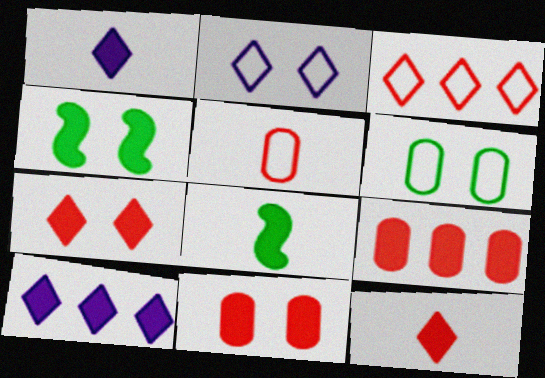[[1, 4, 9], 
[8, 10, 11]]